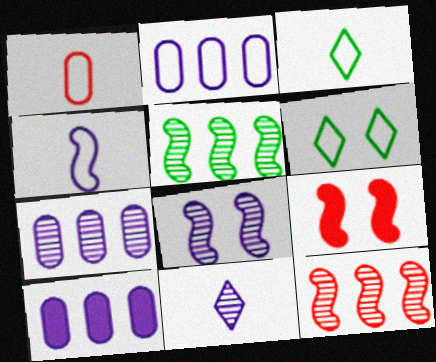[[1, 3, 4], 
[2, 7, 10], 
[3, 7, 9], 
[4, 5, 9], 
[7, 8, 11]]